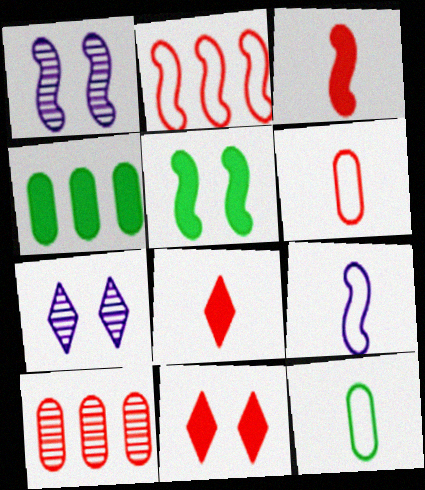[]